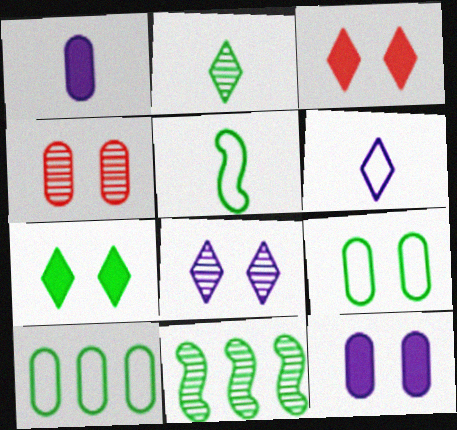[[1, 4, 10], 
[4, 9, 12]]